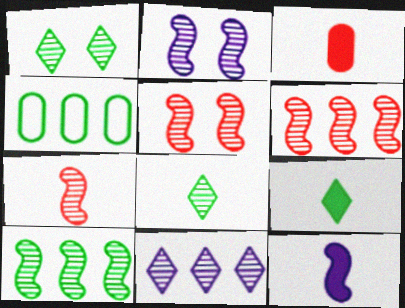[[2, 7, 10], 
[3, 9, 12], 
[5, 6, 7]]